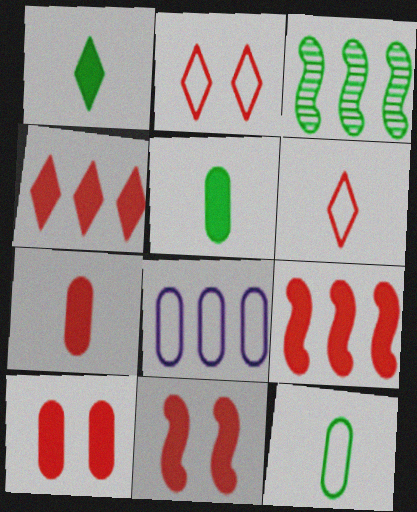[[3, 4, 8], 
[4, 7, 11]]